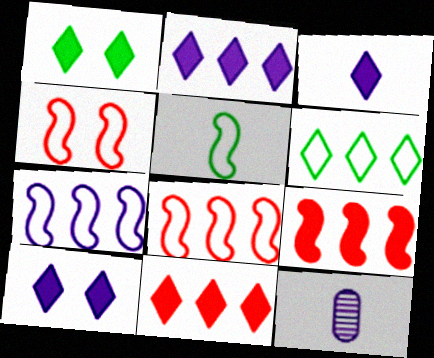[[1, 3, 11], 
[1, 8, 12], 
[2, 3, 10], 
[4, 5, 7], 
[7, 10, 12]]